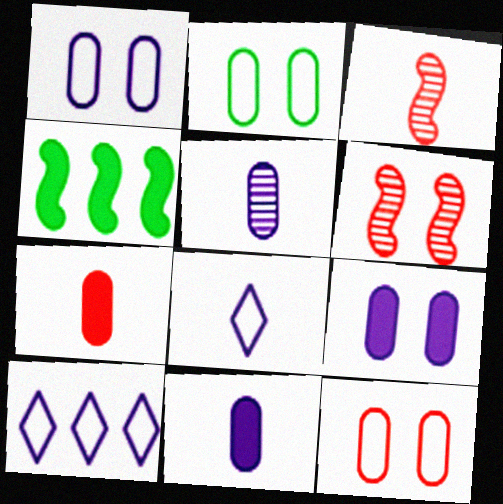[[1, 2, 12]]